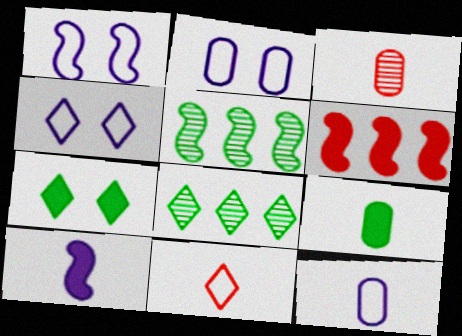[[1, 2, 4], 
[3, 9, 12]]